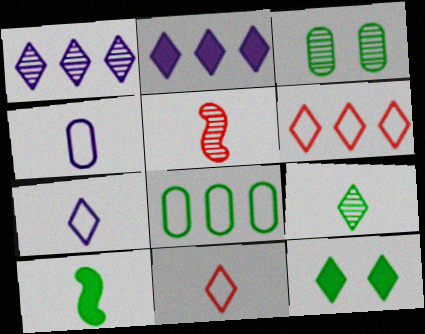[[1, 3, 5], 
[1, 11, 12]]